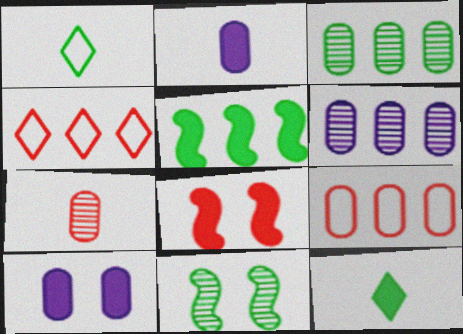[[1, 6, 8], 
[2, 4, 11], 
[4, 5, 6], 
[4, 7, 8]]